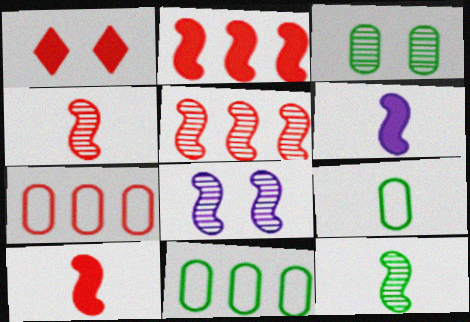[[1, 4, 7], 
[5, 8, 12]]